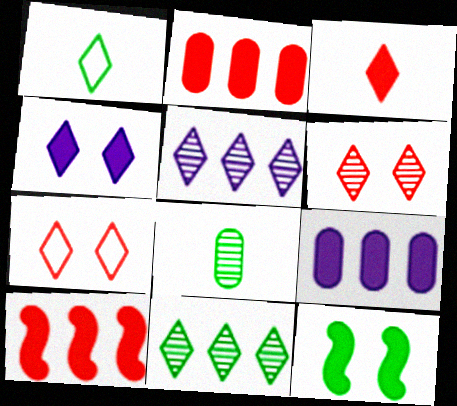[[3, 9, 12]]